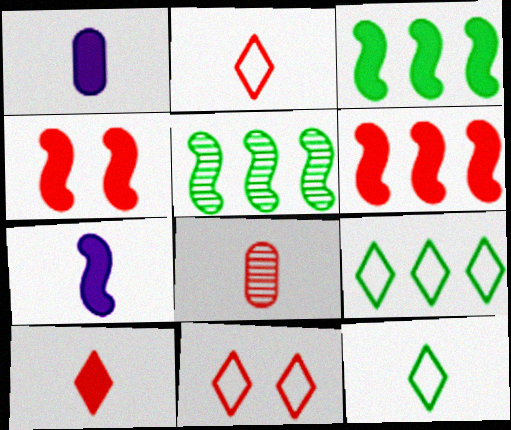[[1, 5, 11], 
[3, 4, 7], 
[6, 8, 11], 
[7, 8, 12]]